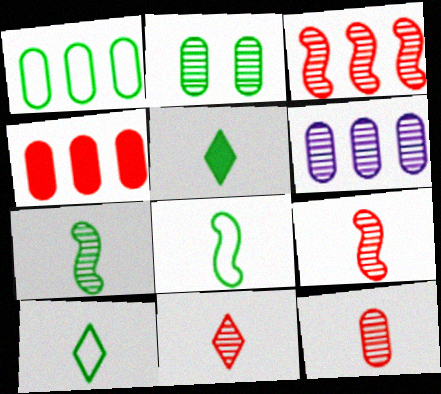[[1, 4, 6], 
[2, 6, 12], 
[9, 11, 12]]